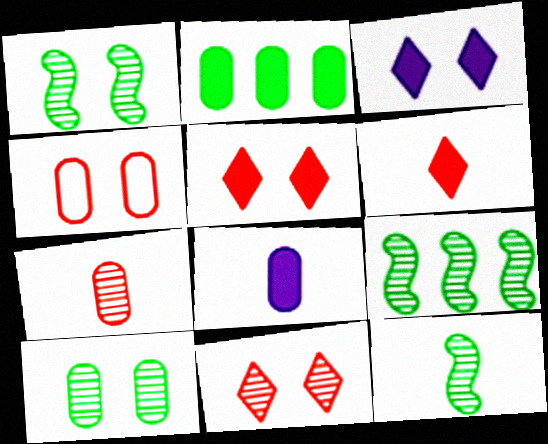[[1, 3, 4], 
[1, 9, 12]]